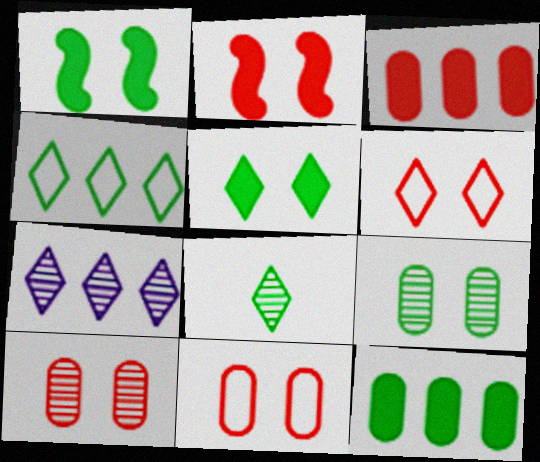[[2, 6, 10], 
[4, 5, 8]]